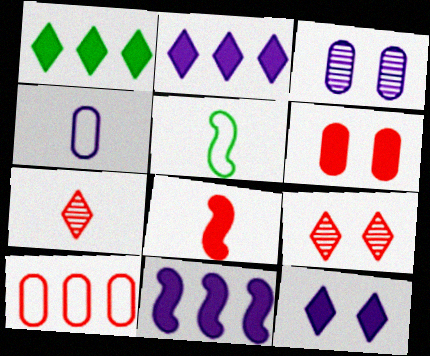[[8, 9, 10]]